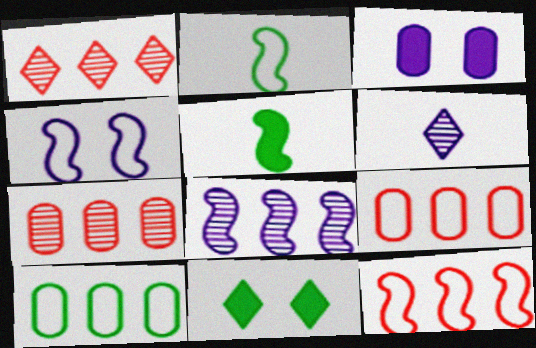[[1, 2, 3], 
[2, 4, 12]]